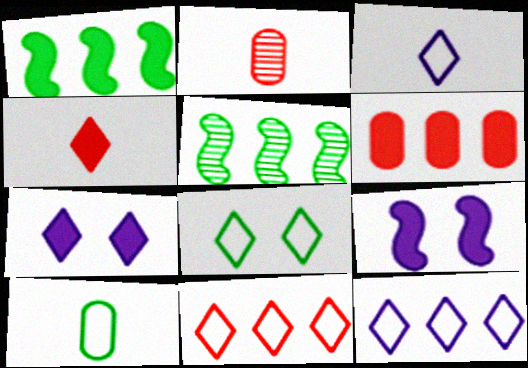[[3, 8, 11], 
[5, 6, 12]]